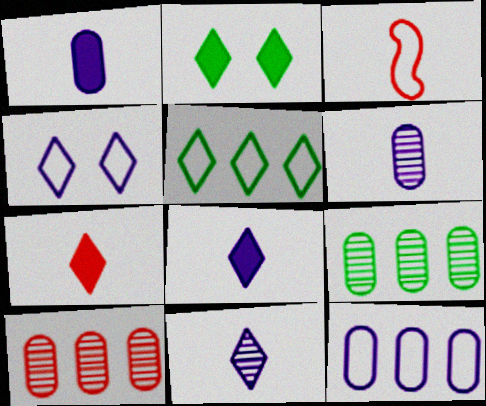[]